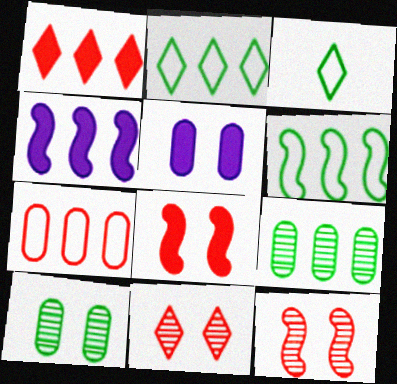[]